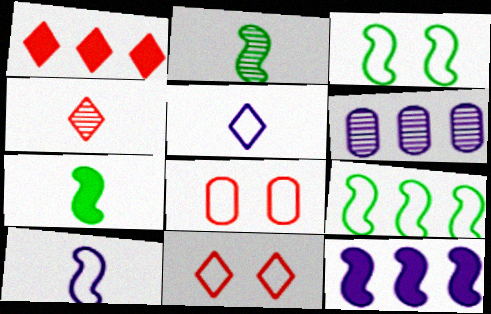[[1, 4, 11], 
[1, 6, 9], 
[5, 8, 9], 
[6, 7, 11]]